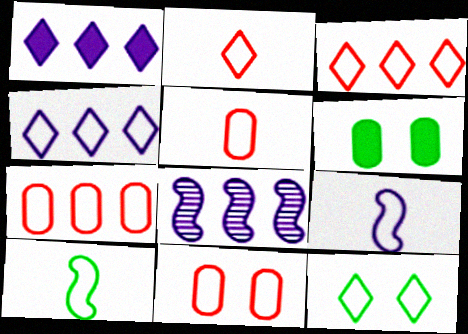[[2, 4, 12], 
[2, 6, 8], 
[4, 10, 11], 
[5, 7, 11], 
[7, 9, 12]]